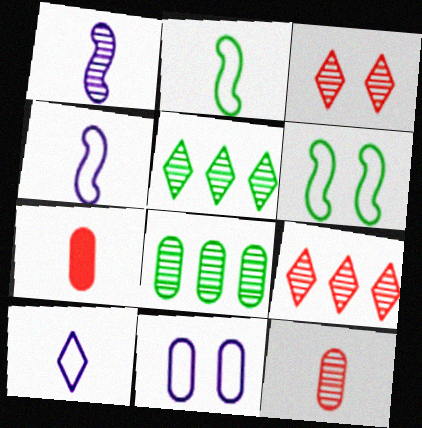[[1, 3, 8], 
[7, 8, 11]]